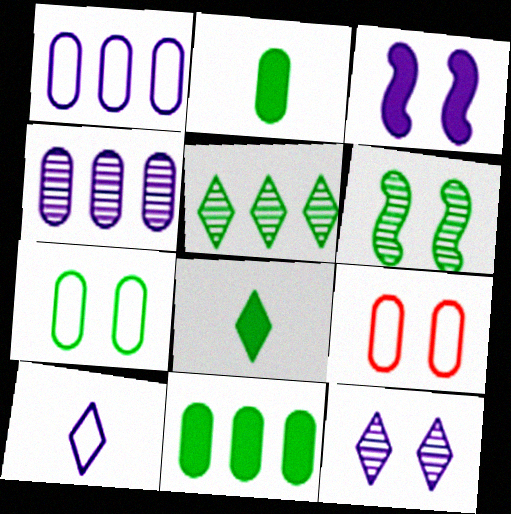[[2, 4, 9], 
[3, 4, 10]]